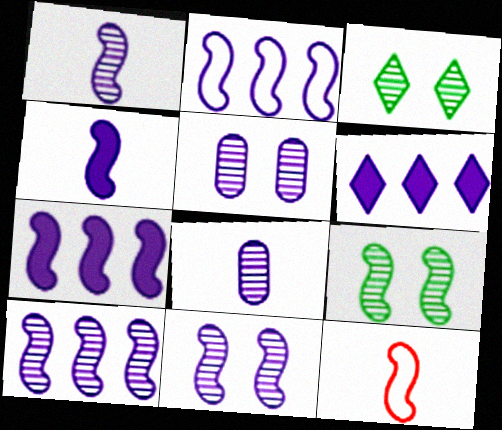[[1, 10, 11], 
[2, 4, 11], 
[2, 7, 10], 
[7, 9, 12]]